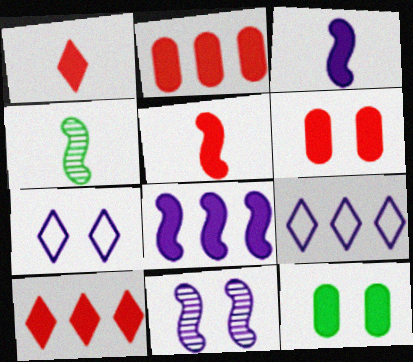[[1, 8, 12], 
[2, 4, 7], 
[3, 10, 12], 
[4, 6, 9], 
[5, 6, 10]]